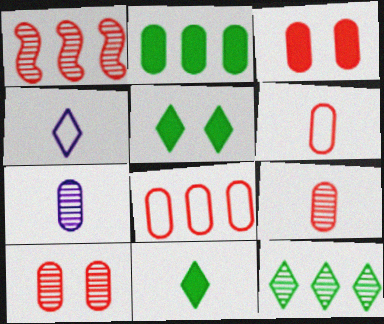[[3, 8, 9]]